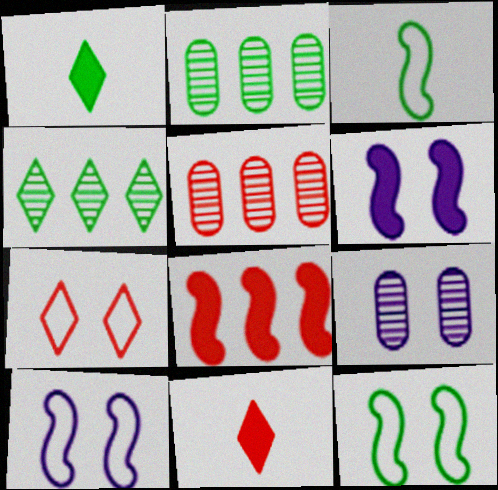[[1, 2, 12], 
[1, 5, 10], 
[2, 10, 11]]